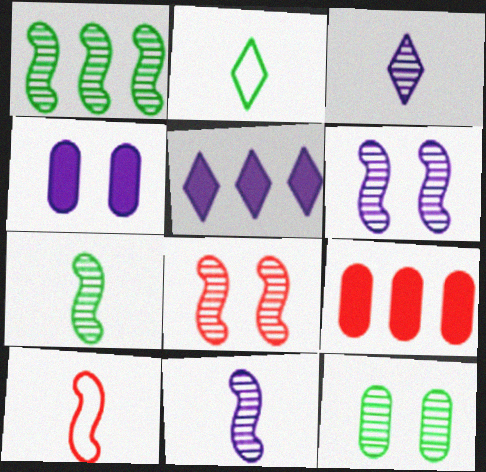[[1, 8, 11], 
[2, 6, 9], 
[5, 10, 12]]